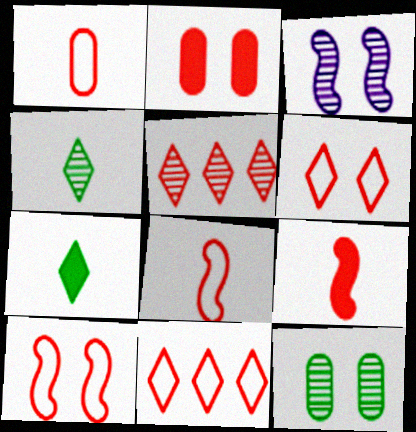[[1, 10, 11], 
[2, 5, 8]]